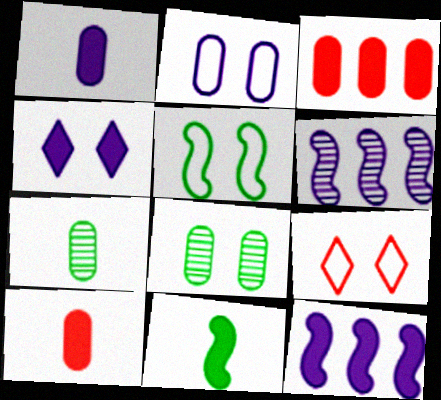[[1, 4, 12], 
[2, 3, 7], 
[2, 5, 9], 
[3, 4, 11], 
[7, 9, 12]]